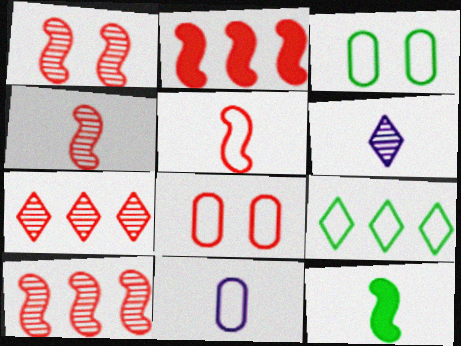[[1, 2, 5], 
[1, 4, 10], 
[2, 3, 6]]